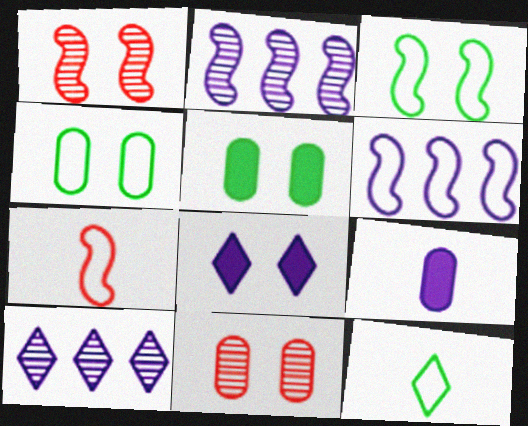[[1, 4, 8], 
[3, 6, 7], 
[3, 8, 11], 
[5, 7, 10]]